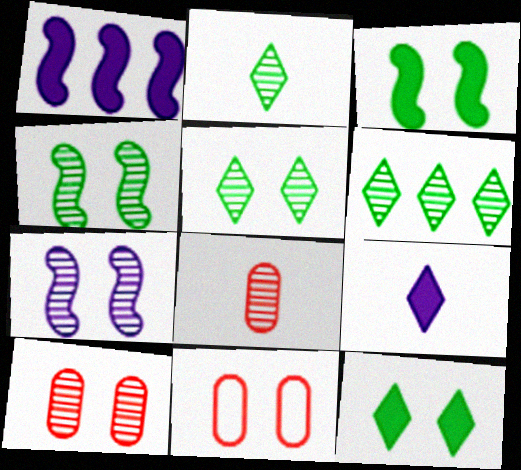[[1, 2, 11], 
[2, 5, 6], 
[5, 7, 10], 
[6, 7, 8], 
[7, 11, 12]]